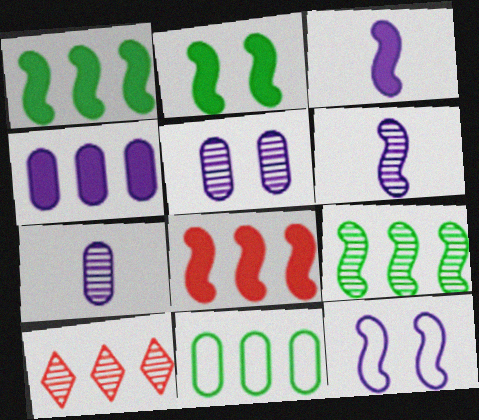[[2, 3, 8]]